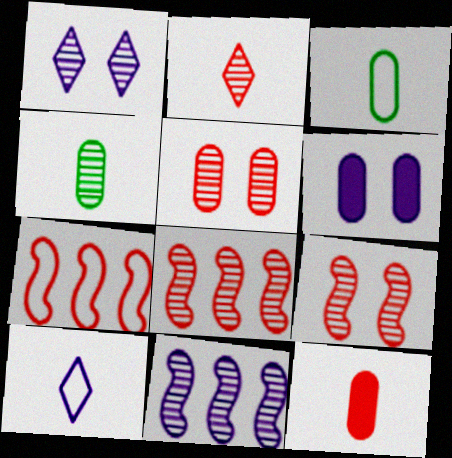[[1, 4, 8], 
[2, 5, 8], 
[6, 10, 11]]